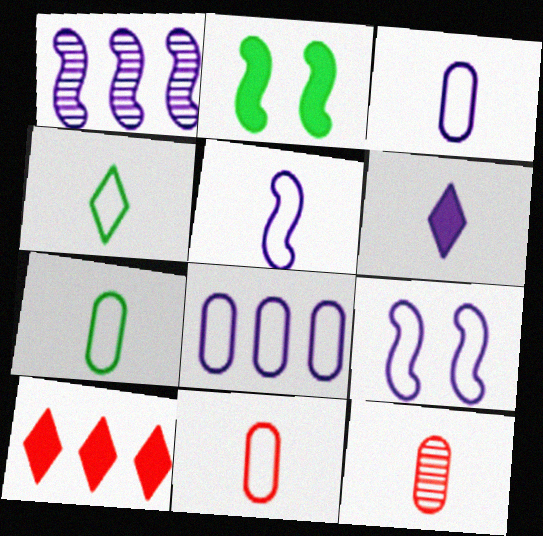[[3, 7, 11], 
[4, 5, 11]]